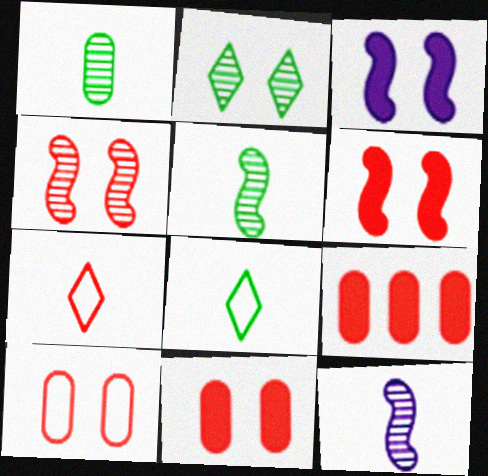[[2, 3, 10], 
[4, 7, 9]]